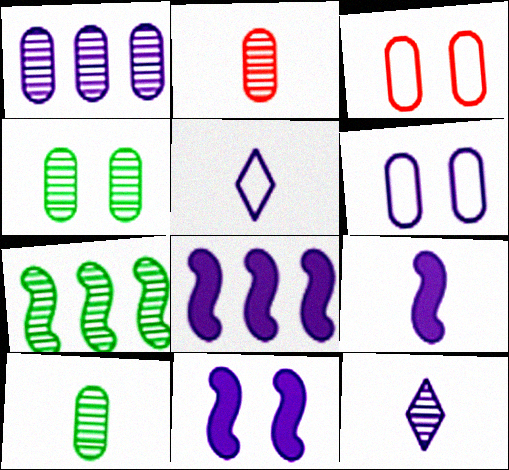[[1, 2, 4], 
[1, 5, 11], 
[6, 8, 12], 
[8, 9, 11]]